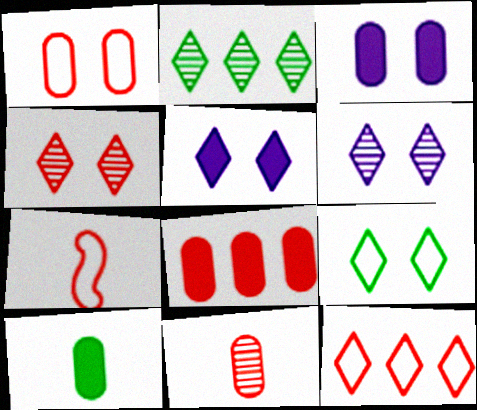[[1, 7, 12], 
[1, 8, 11], 
[2, 3, 7], 
[3, 8, 10], 
[4, 5, 9], 
[4, 7, 8]]